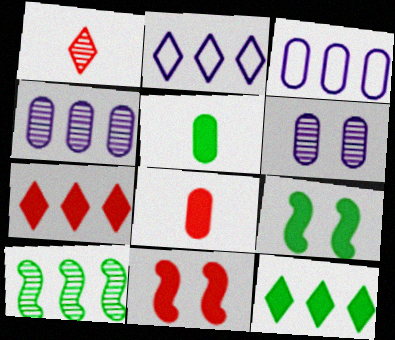[[1, 3, 9], 
[1, 6, 10], 
[3, 7, 10], 
[5, 9, 12], 
[7, 8, 11]]